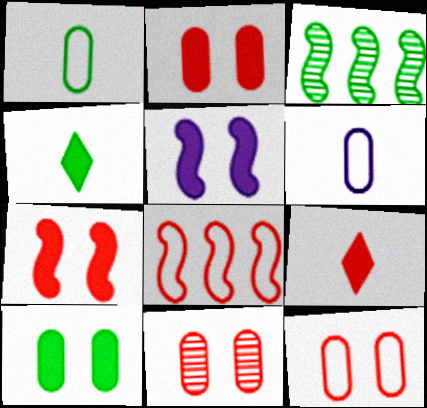[[2, 11, 12], 
[8, 9, 11]]